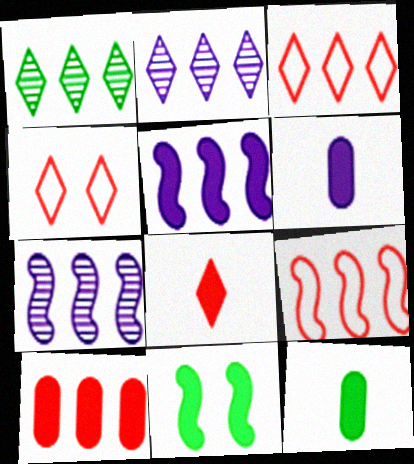[[4, 7, 12]]